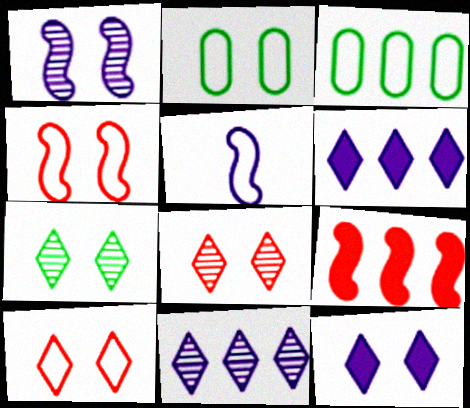[[3, 5, 10], 
[3, 9, 11], 
[7, 10, 12]]